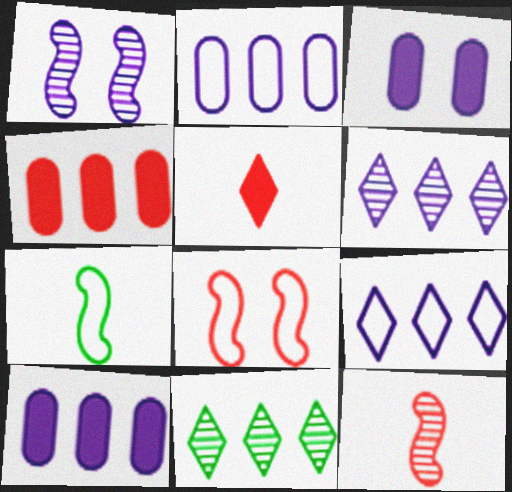[]